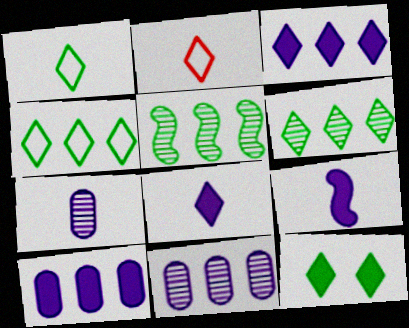[[1, 6, 12]]